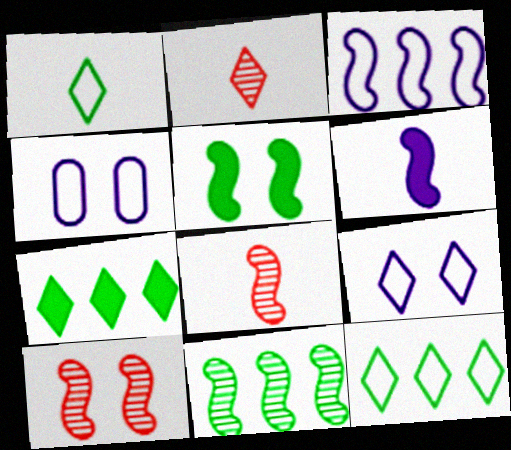[[2, 7, 9], 
[3, 5, 8], 
[4, 7, 8]]